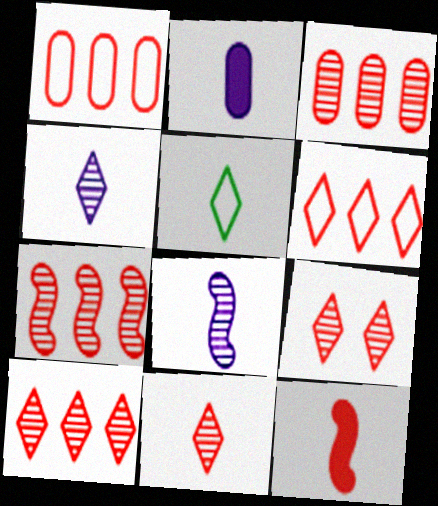[[1, 9, 12], 
[3, 7, 10], 
[9, 10, 11]]